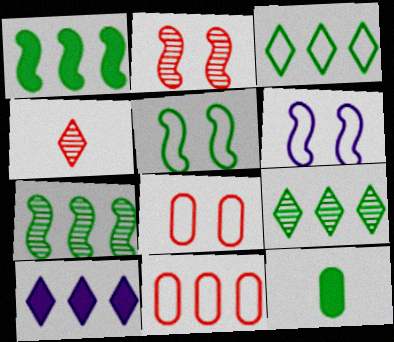[[5, 9, 12], 
[7, 10, 11]]